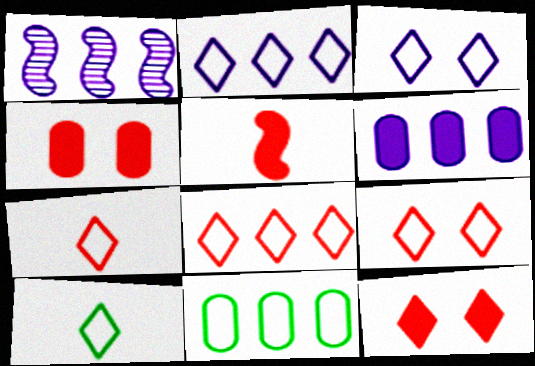[[1, 2, 6], 
[1, 4, 10], 
[2, 9, 10], 
[3, 8, 10], 
[7, 8, 9]]